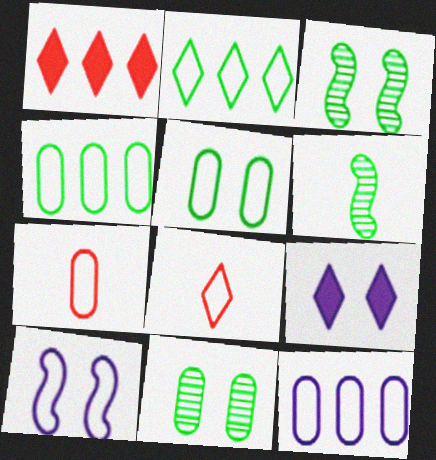[[2, 7, 10], 
[4, 8, 10], 
[5, 7, 12]]